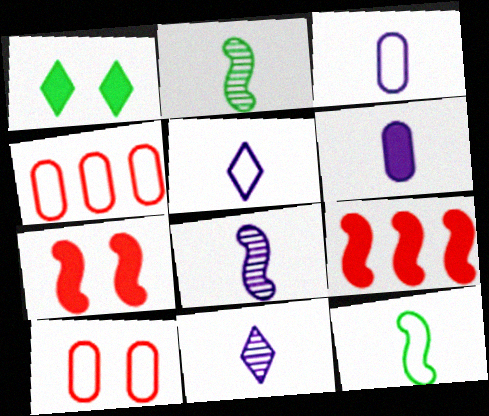[[1, 4, 8], 
[1, 6, 9], 
[5, 6, 8]]